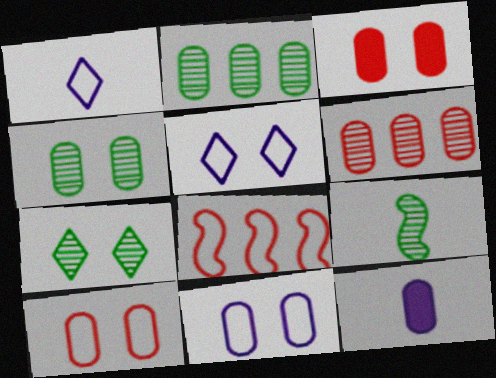[[2, 7, 9], 
[2, 10, 12], 
[3, 4, 11], 
[7, 8, 12]]